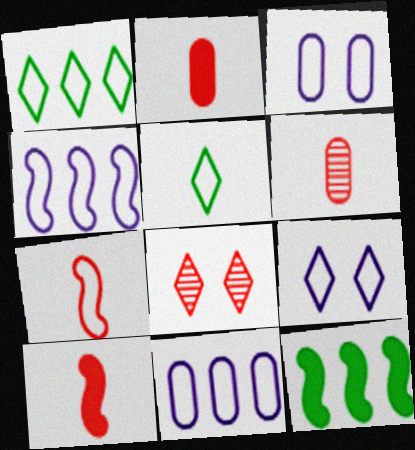[[1, 3, 7], 
[6, 9, 12]]